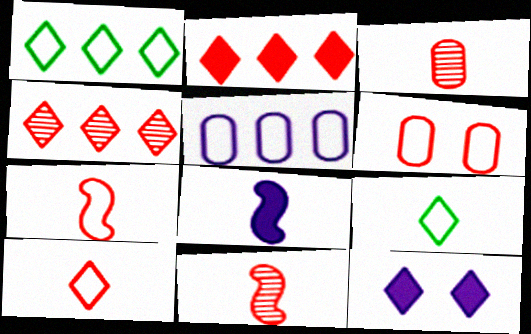[[2, 6, 11], 
[3, 8, 9], 
[4, 9, 12]]